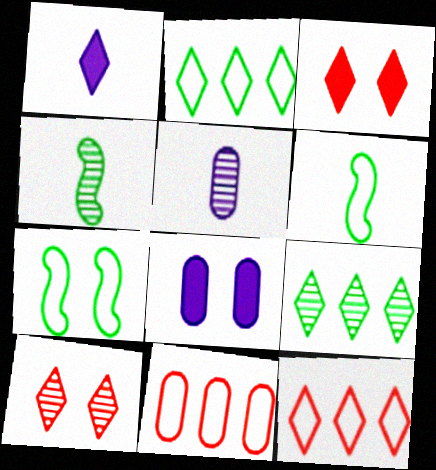[[1, 2, 10], 
[4, 8, 12], 
[7, 8, 10]]